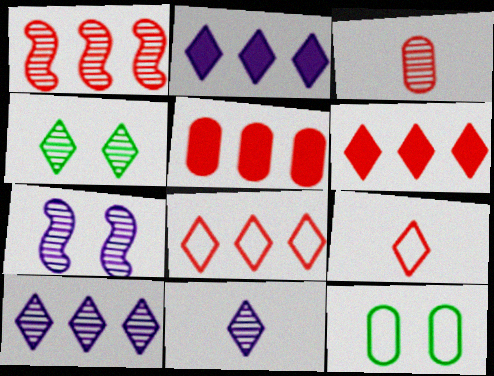[[1, 5, 8], 
[2, 4, 9]]